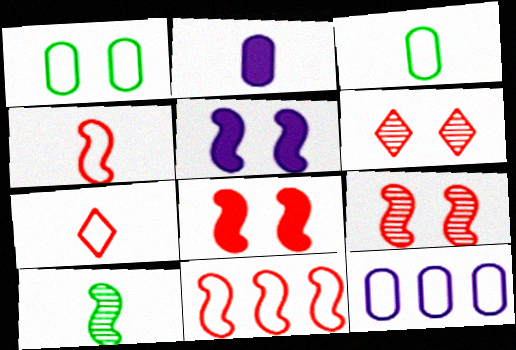[[1, 5, 6], 
[2, 7, 10], 
[5, 10, 11]]